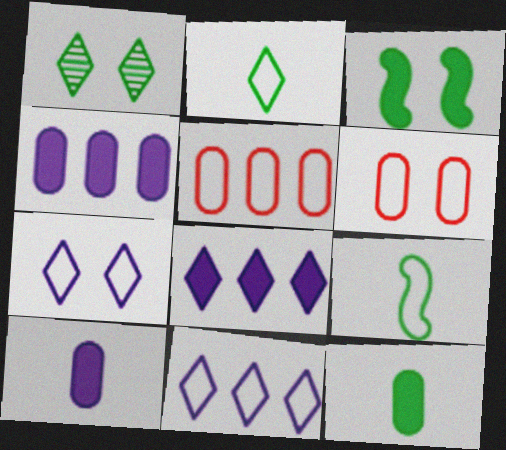[[5, 7, 9], 
[6, 9, 11]]